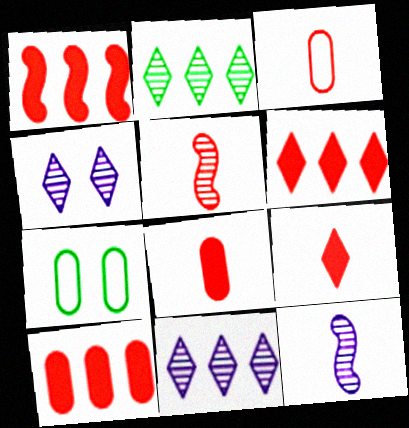[[1, 6, 10], 
[3, 5, 9], 
[6, 7, 12]]